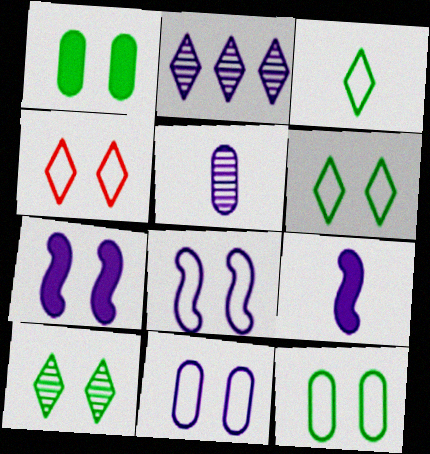[[2, 9, 11], 
[4, 8, 12]]